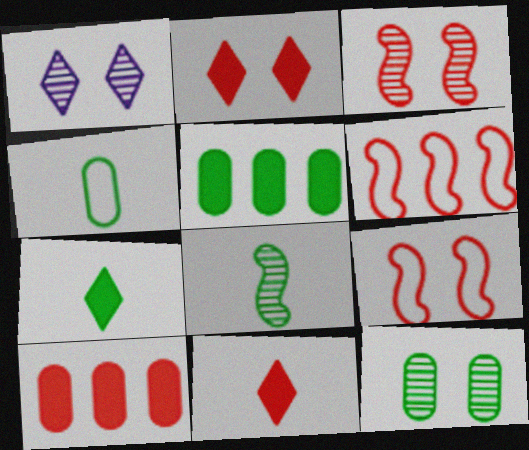[[1, 3, 12], 
[4, 5, 12], 
[4, 7, 8]]